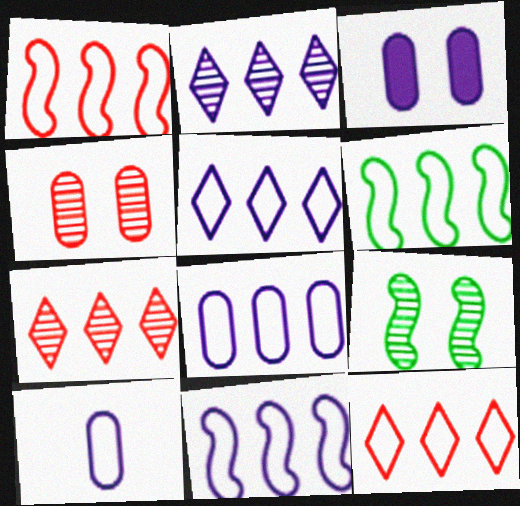[[1, 6, 11], 
[5, 8, 11], 
[6, 8, 12]]